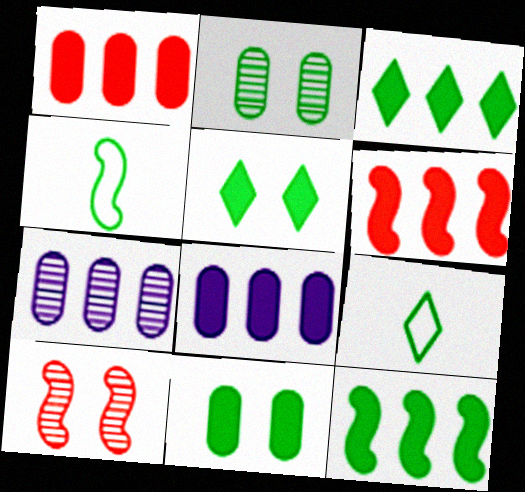[[2, 3, 4], 
[2, 9, 12], 
[3, 6, 8], 
[8, 9, 10]]